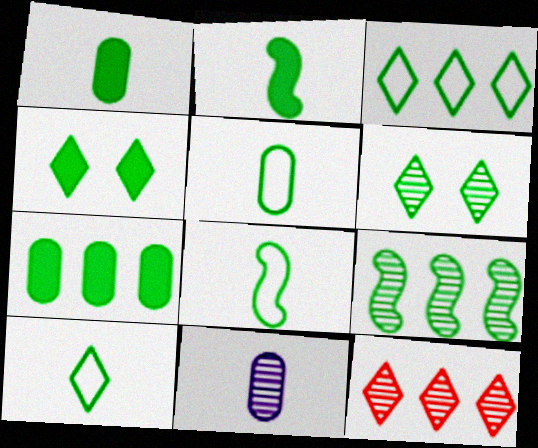[[2, 4, 7], 
[3, 7, 9], 
[4, 5, 9], 
[5, 8, 10], 
[6, 7, 8]]